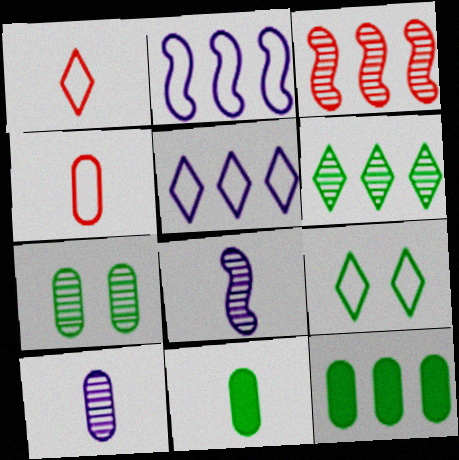[[1, 5, 9], 
[1, 8, 11], 
[2, 4, 9], 
[3, 5, 12], 
[4, 10, 11]]